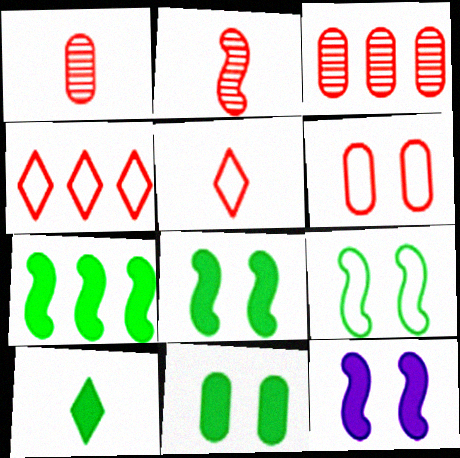[[7, 10, 11]]